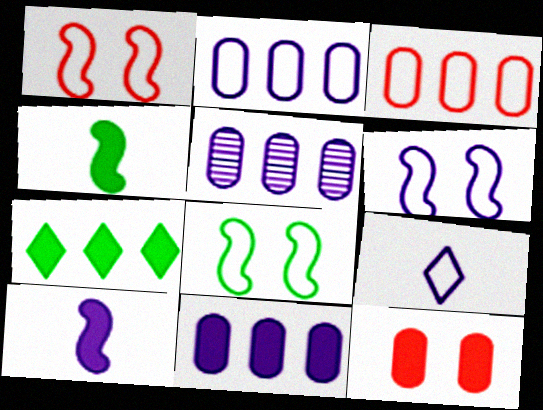[[1, 6, 8], 
[2, 5, 11], 
[2, 6, 9], 
[3, 8, 9], 
[7, 10, 12]]